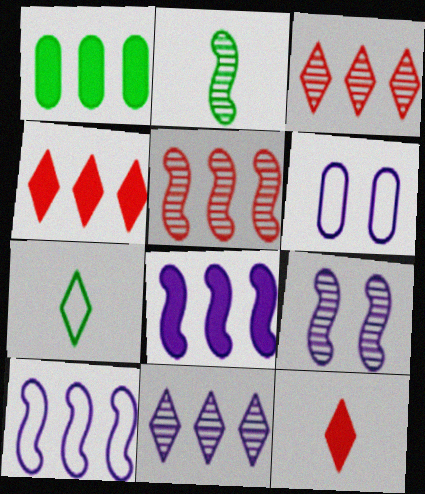[[1, 3, 10], 
[1, 4, 8], 
[2, 4, 6], 
[2, 5, 9]]